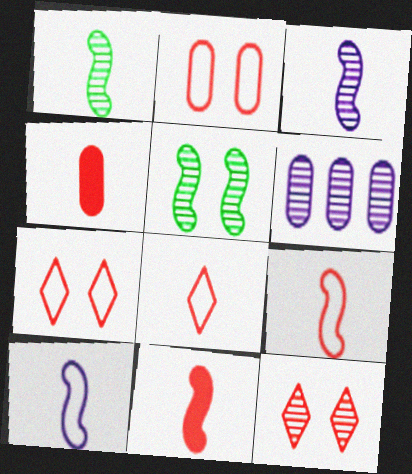[[1, 6, 12], 
[1, 10, 11]]